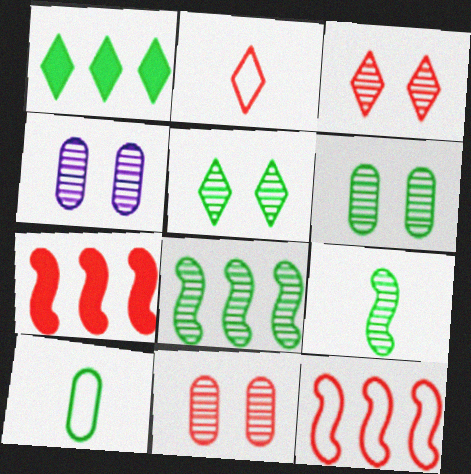[[2, 7, 11], 
[4, 6, 11]]